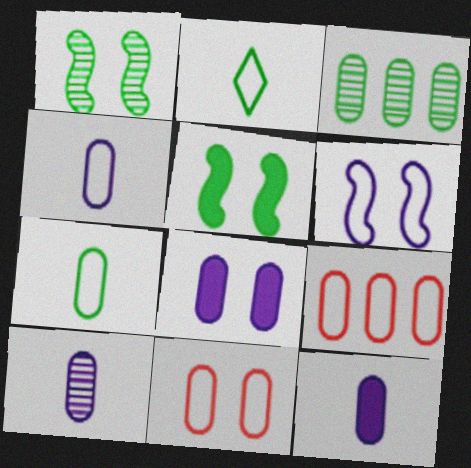[[2, 3, 5], 
[2, 6, 9], 
[3, 11, 12], 
[4, 10, 12]]